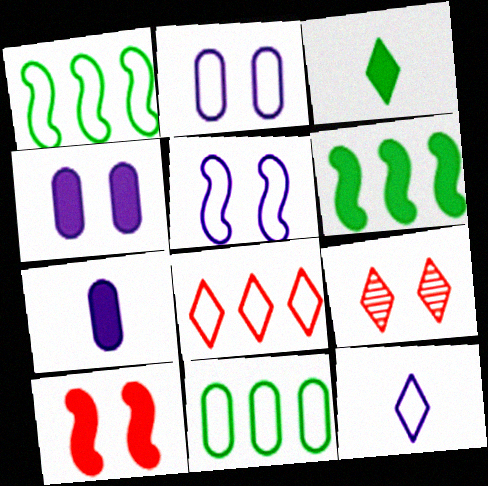[[1, 7, 9]]